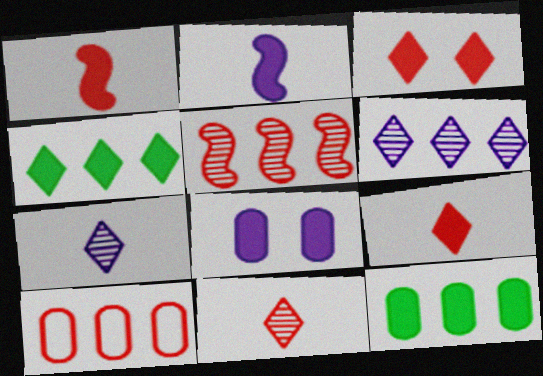[[1, 4, 8], 
[2, 3, 12]]